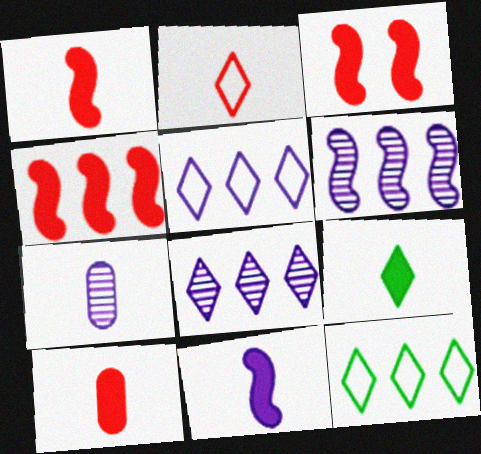[[1, 3, 4], 
[3, 7, 12], 
[9, 10, 11]]